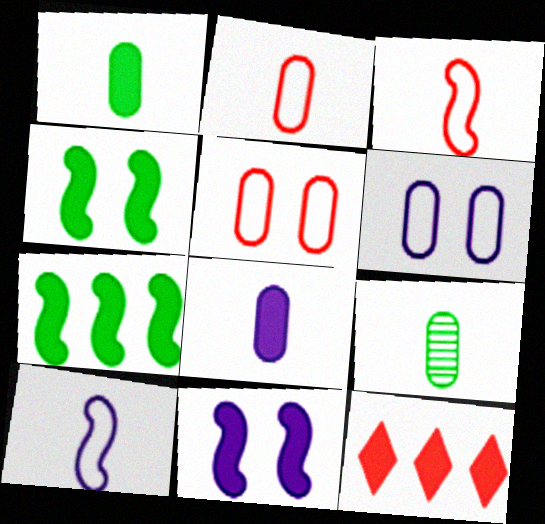[[1, 11, 12], 
[2, 8, 9], 
[4, 8, 12]]